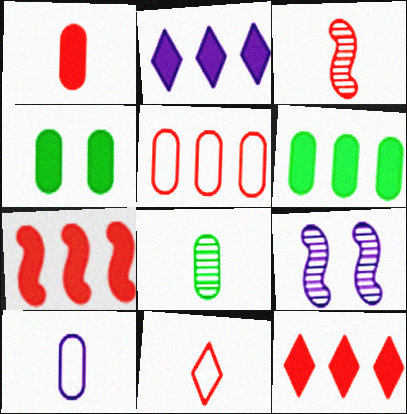[[1, 3, 11], 
[1, 8, 10], 
[2, 6, 7], 
[2, 9, 10], 
[6, 9, 11]]